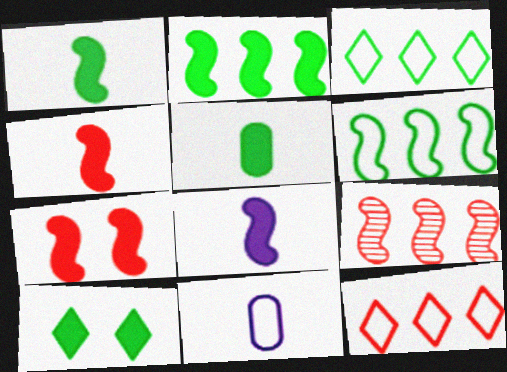[[1, 4, 8], 
[2, 5, 10], 
[2, 7, 8], 
[9, 10, 11]]